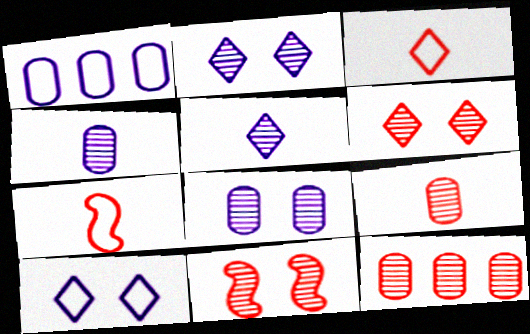[]